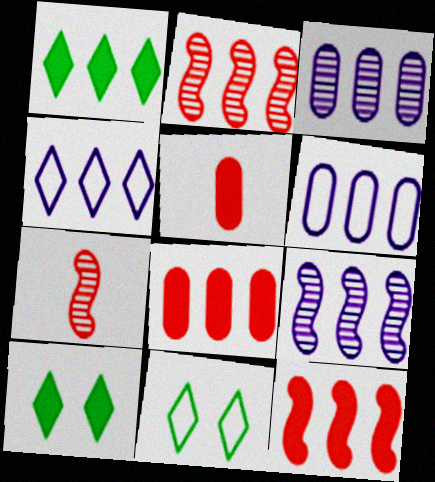[[1, 2, 6], 
[5, 9, 11], 
[6, 7, 10]]